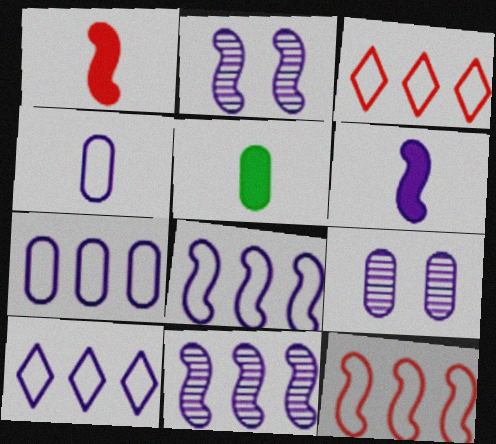[[2, 3, 5], 
[2, 6, 8], 
[6, 9, 10], 
[7, 8, 10]]